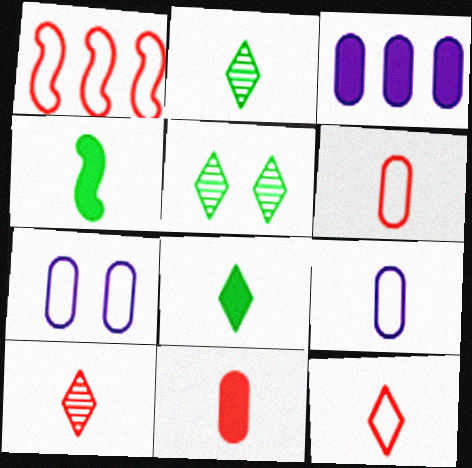[[4, 9, 10]]